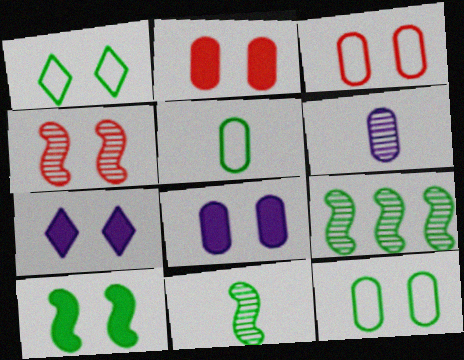[[1, 4, 8], 
[2, 7, 10], 
[4, 7, 12]]